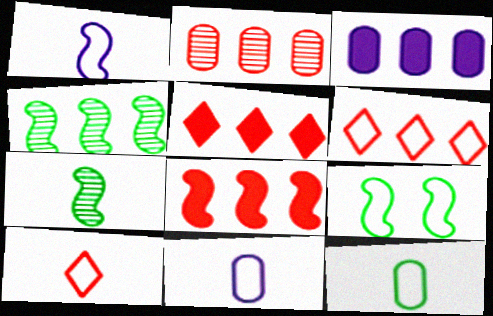[[1, 10, 12], 
[2, 6, 8], 
[3, 4, 6], 
[6, 9, 11]]